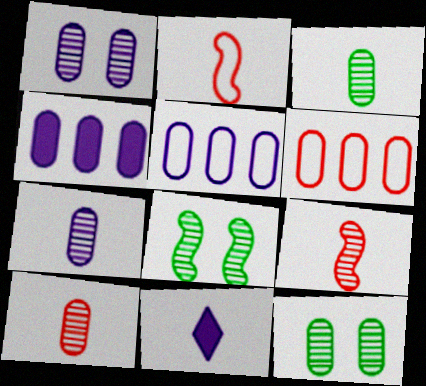[[2, 3, 11], 
[3, 7, 10], 
[6, 8, 11]]